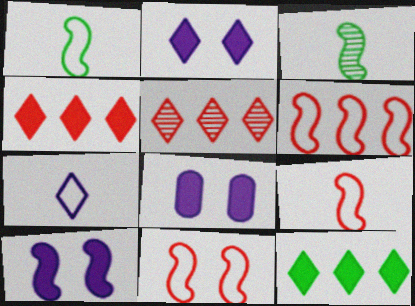[[1, 5, 8], 
[2, 8, 10], 
[3, 6, 10], 
[6, 9, 11]]